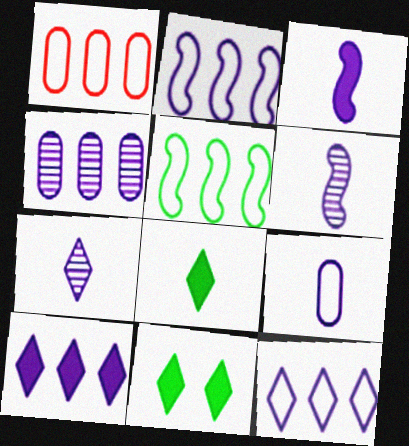[[1, 5, 12], 
[1, 6, 11], 
[2, 4, 10], 
[3, 7, 9]]